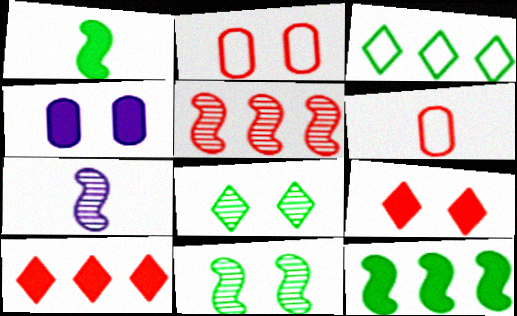[[1, 4, 10], 
[5, 6, 9], 
[5, 7, 11]]